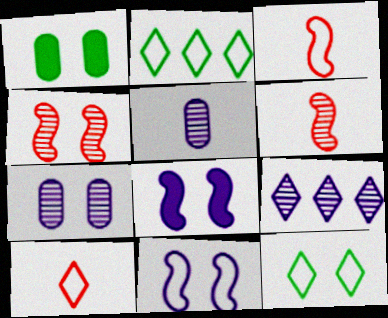[[1, 3, 9]]